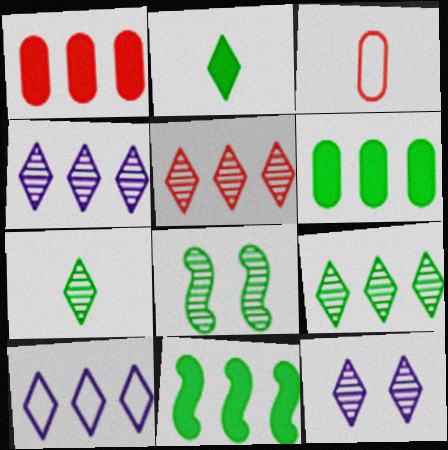[[3, 11, 12], 
[4, 5, 9], 
[5, 7, 12]]